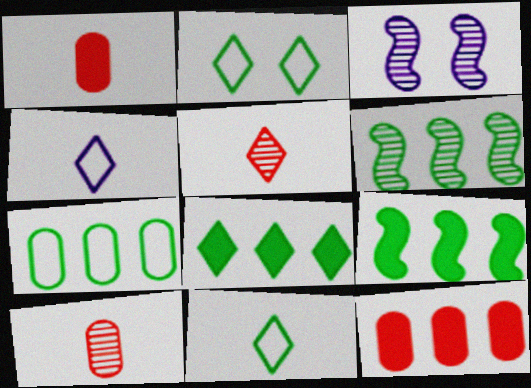[[3, 11, 12], 
[6, 7, 8]]